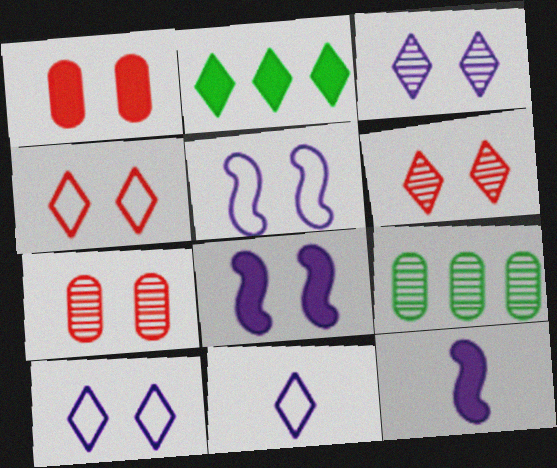[[1, 2, 12], 
[2, 6, 11], 
[4, 9, 12]]